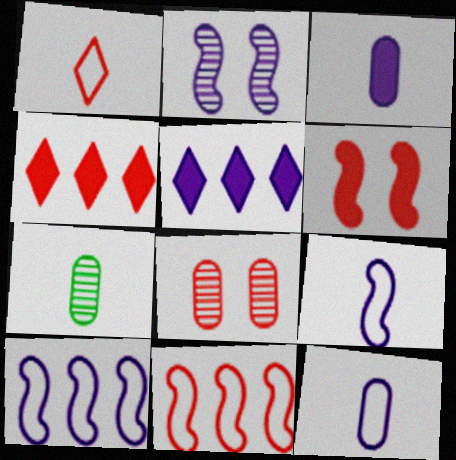[[2, 5, 12]]